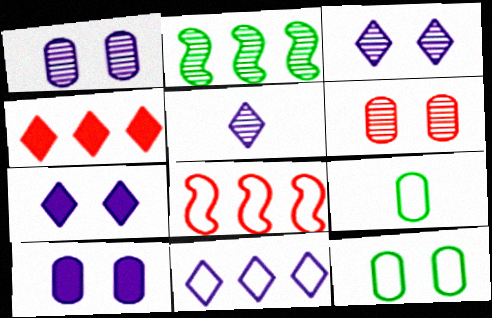[[2, 5, 6], 
[5, 7, 11], 
[6, 10, 12]]